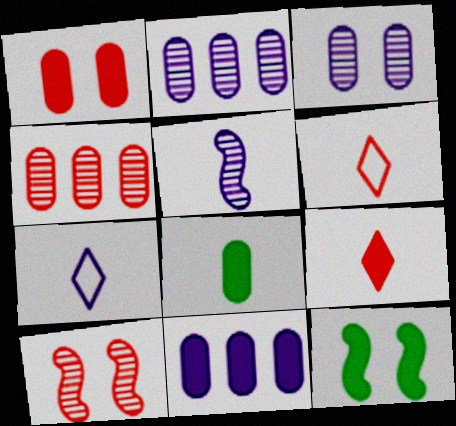[[1, 8, 11], 
[2, 6, 12], 
[4, 7, 12], 
[5, 6, 8], 
[9, 11, 12]]